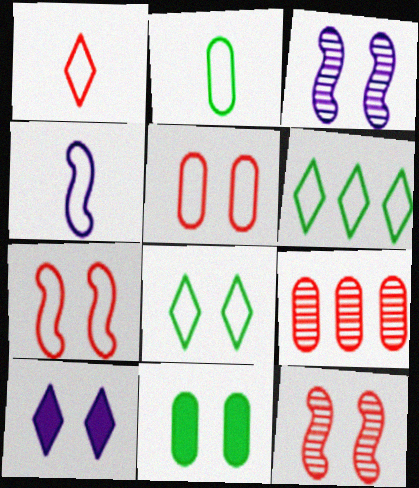[[1, 2, 4], 
[4, 5, 6]]